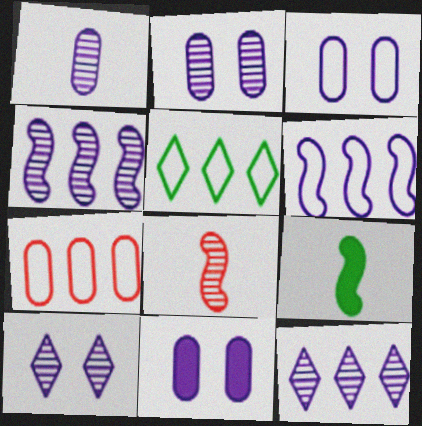[[1, 4, 10], 
[2, 3, 11], 
[5, 6, 7], 
[5, 8, 11], 
[7, 9, 10]]